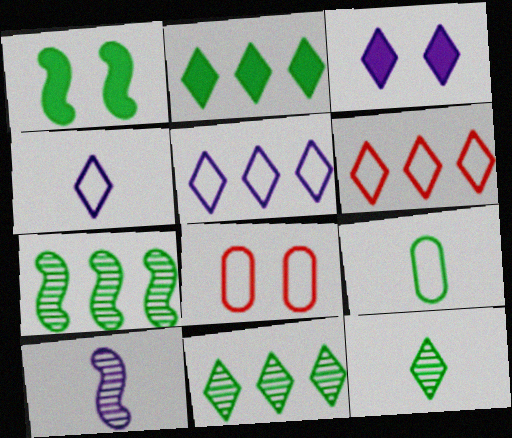[[1, 9, 11], 
[2, 8, 10], 
[3, 6, 12]]